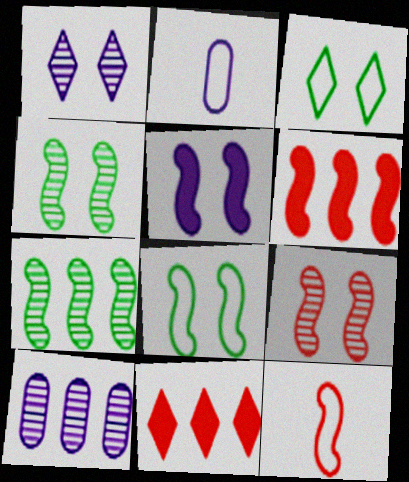[[2, 4, 11], 
[5, 7, 12], 
[5, 8, 9], 
[6, 9, 12]]